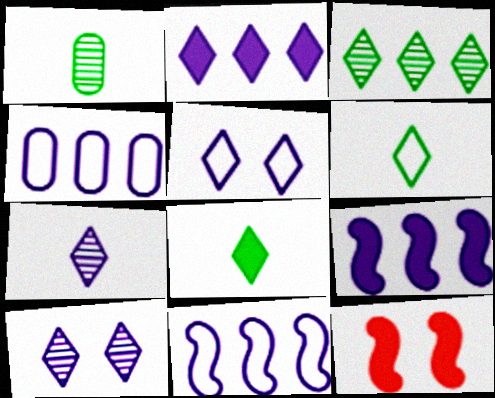[[2, 5, 7]]